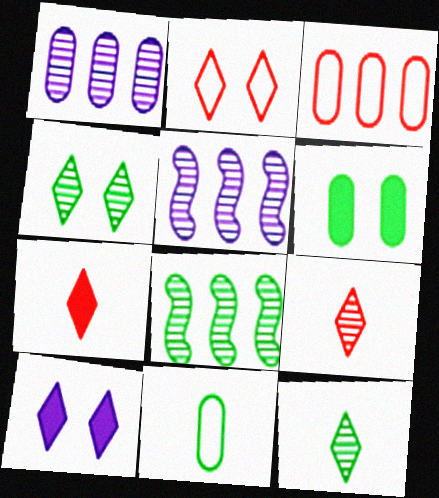[[2, 4, 10]]